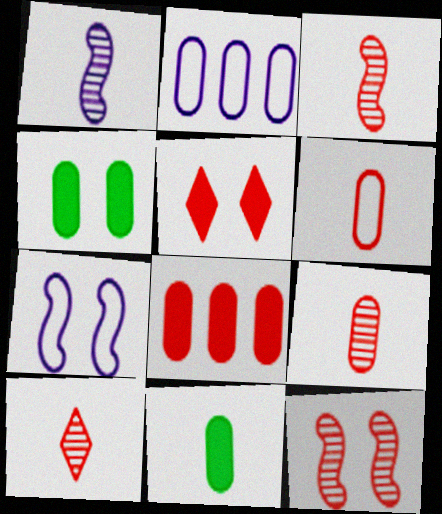[[2, 4, 9], 
[3, 9, 10]]